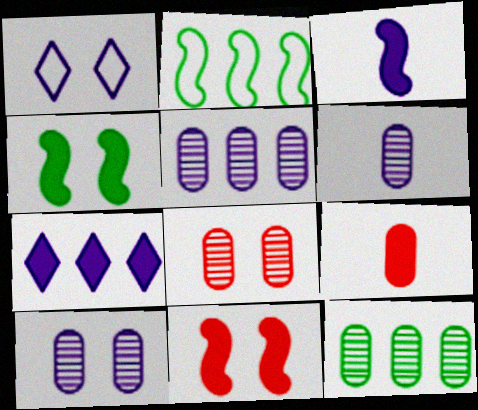[[1, 3, 5], 
[1, 4, 8], 
[4, 7, 9], 
[5, 6, 10], 
[6, 8, 12]]